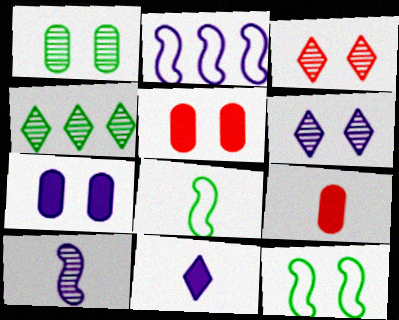[[3, 7, 12], 
[5, 6, 12]]